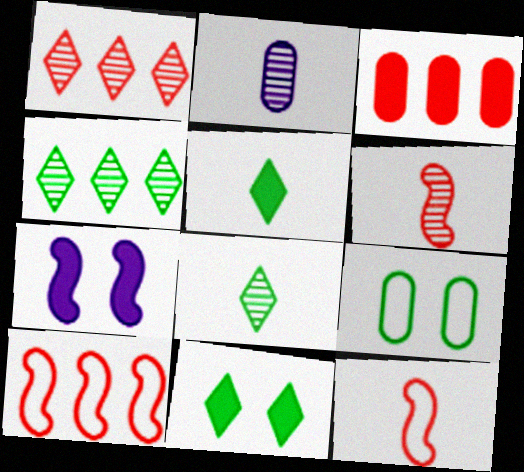[[1, 3, 10], 
[2, 3, 9], 
[2, 5, 12], 
[2, 6, 8], 
[2, 10, 11], 
[3, 5, 7]]